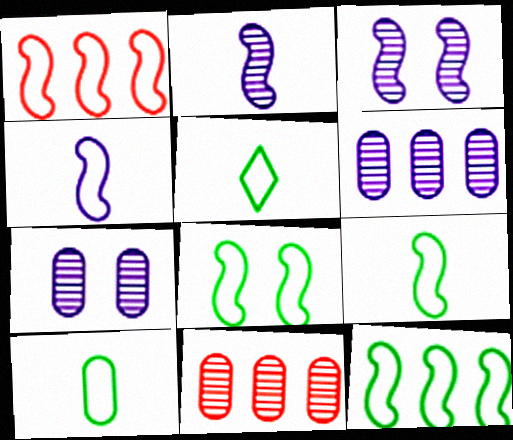[[1, 4, 8], 
[5, 9, 10], 
[8, 9, 12]]